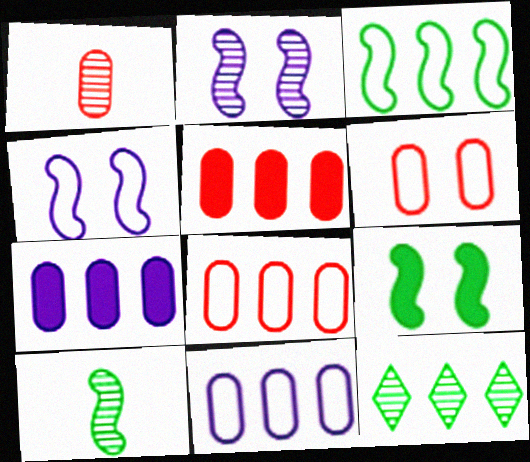[[1, 2, 12], 
[1, 5, 6], 
[3, 9, 10]]